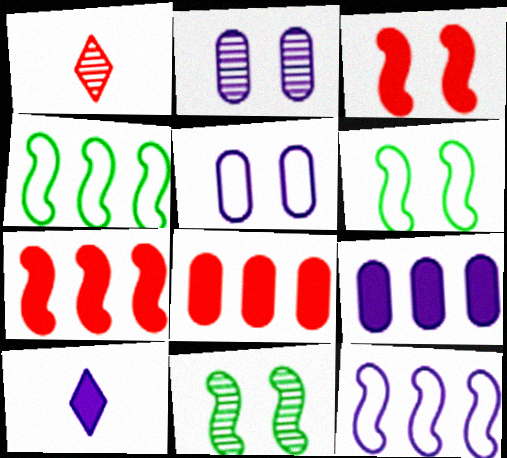[[1, 6, 9], 
[2, 10, 12]]